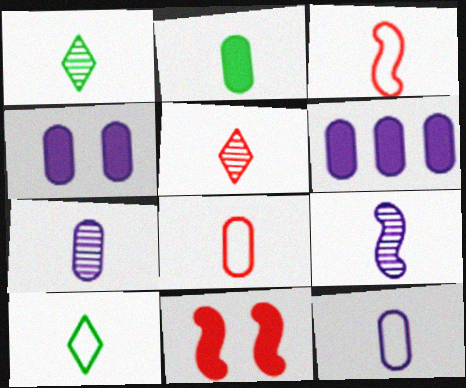[[2, 7, 8], 
[3, 10, 12]]